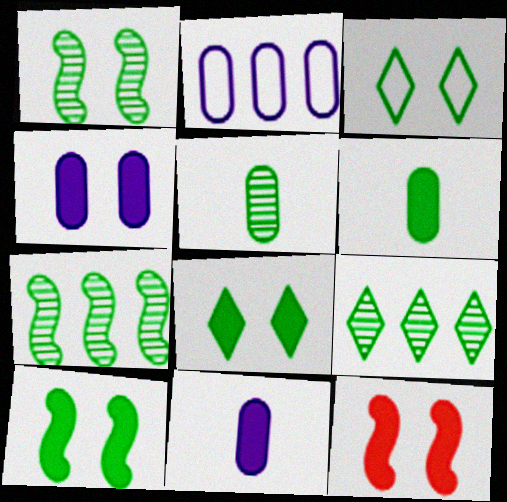[[1, 5, 9], 
[3, 6, 7], 
[4, 8, 12]]